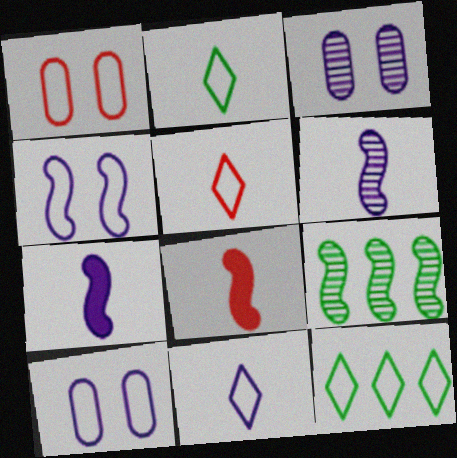[[2, 5, 11], 
[3, 8, 12], 
[4, 8, 9]]